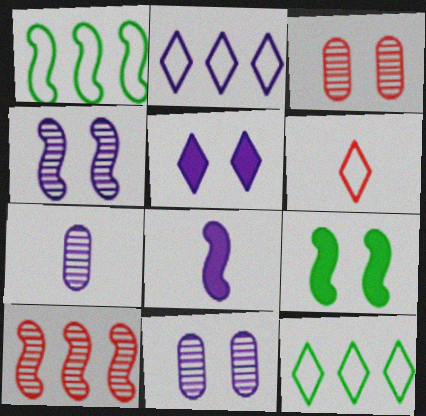[[2, 8, 11], 
[3, 8, 12]]